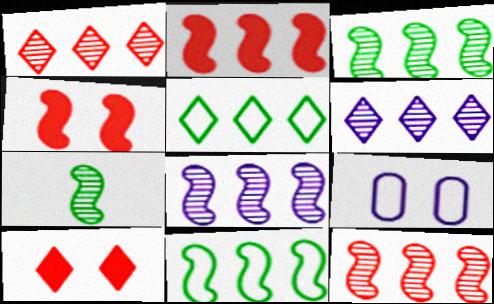[[2, 8, 11], 
[3, 8, 12]]